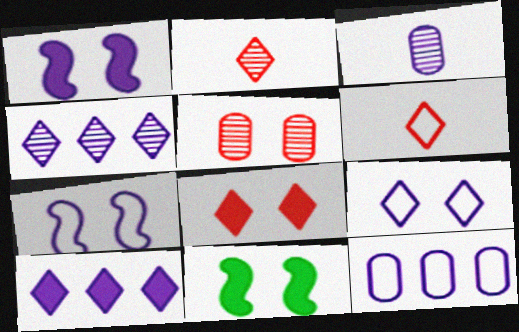[[2, 11, 12], 
[3, 7, 10], 
[5, 9, 11]]